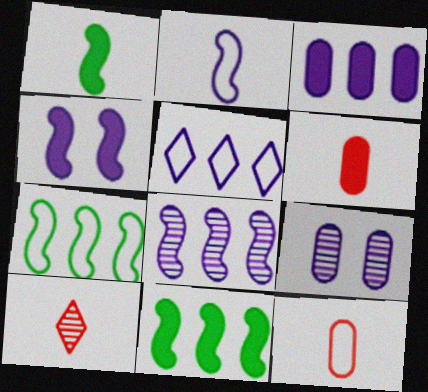[[2, 4, 8], 
[3, 5, 8]]